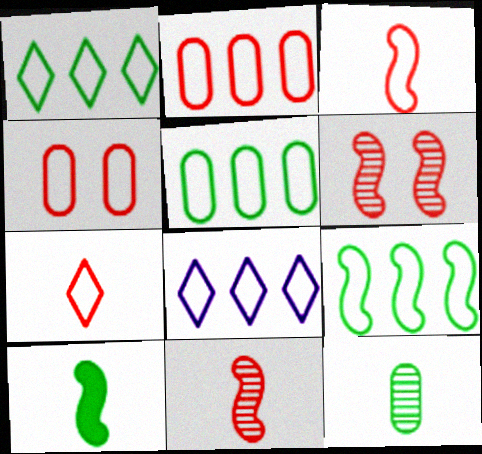[[1, 5, 9], 
[2, 8, 9]]